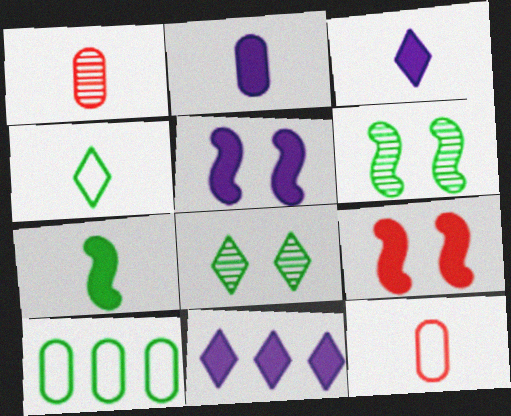[[2, 5, 11], 
[6, 11, 12], 
[7, 8, 10]]